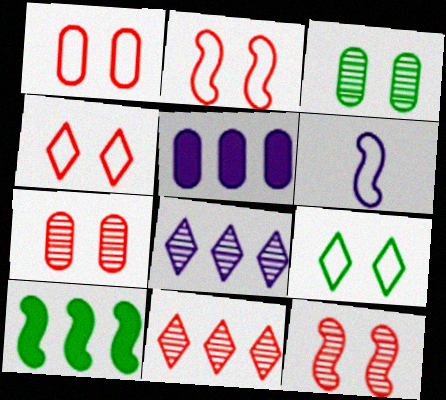[[1, 2, 4], 
[6, 10, 12]]